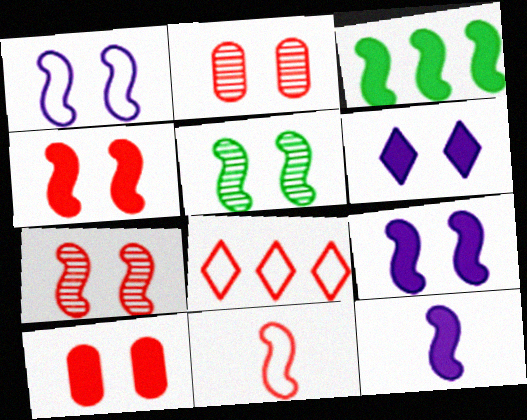[[1, 4, 5], 
[3, 4, 12]]